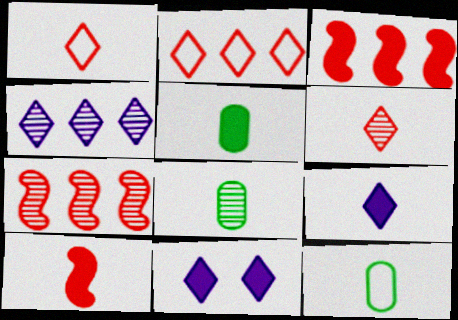[[3, 5, 11], 
[5, 8, 12], 
[5, 9, 10], 
[7, 11, 12]]